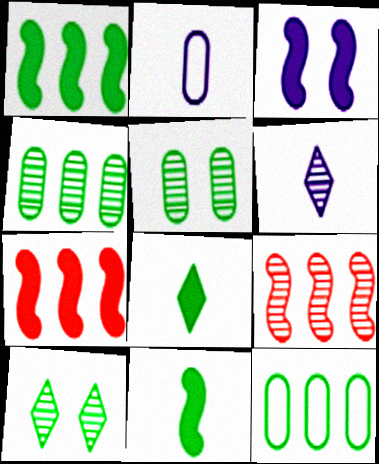[[2, 7, 10], 
[3, 7, 11], 
[5, 6, 9], 
[10, 11, 12]]